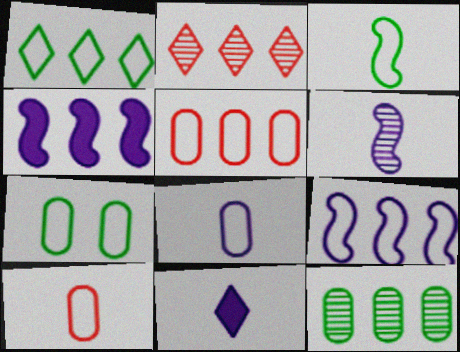[[1, 3, 7], 
[1, 5, 9], 
[5, 7, 8], 
[6, 8, 11]]